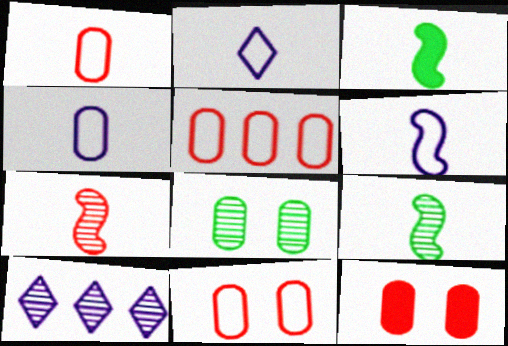[[1, 5, 11], 
[2, 4, 6], 
[3, 6, 7], 
[3, 10, 11], 
[7, 8, 10]]